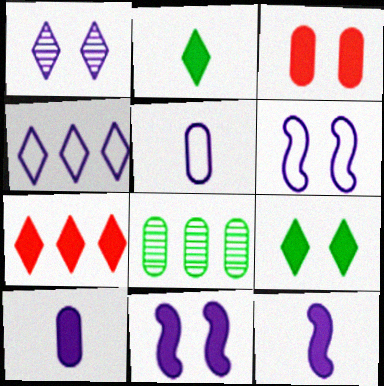[[3, 5, 8], 
[3, 9, 11], 
[4, 5, 6]]